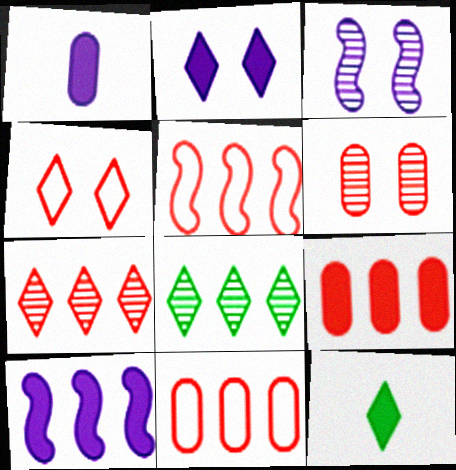[[1, 2, 10], 
[3, 11, 12], 
[5, 7, 9], 
[8, 10, 11]]